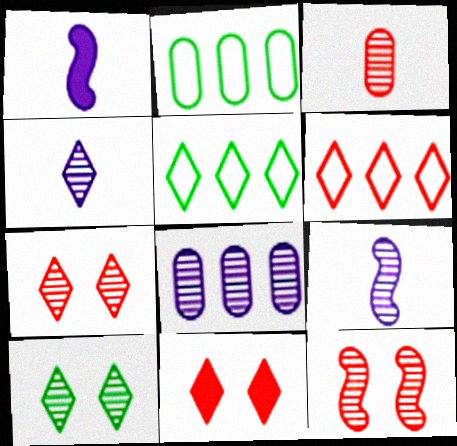[[1, 2, 7], 
[2, 9, 11], 
[4, 5, 11]]